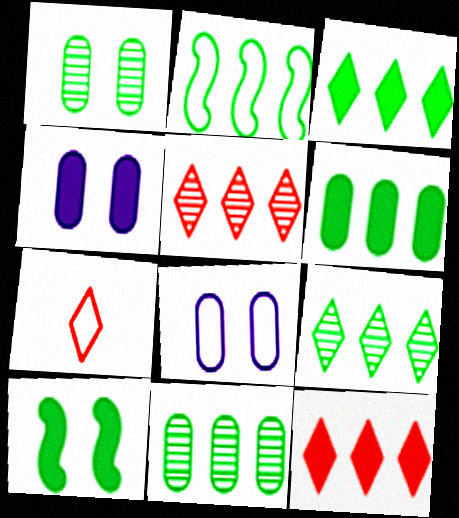[[2, 3, 11], 
[2, 6, 9], 
[2, 7, 8]]